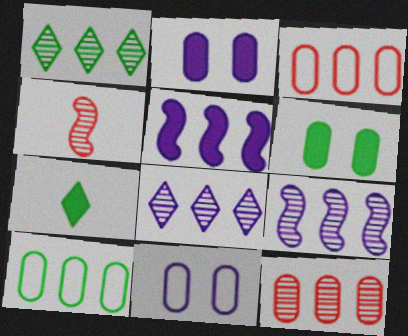[[1, 3, 5], 
[1, 9, 12]]